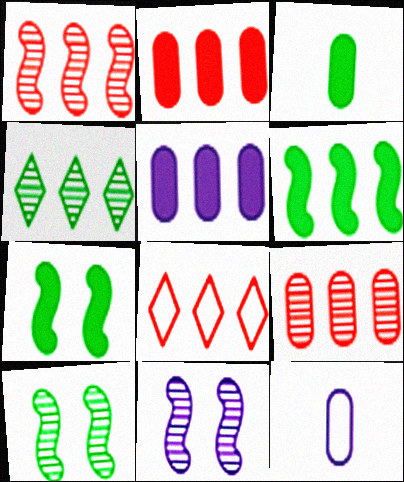[[1, 2, 8], 
[3, 8, 11]]